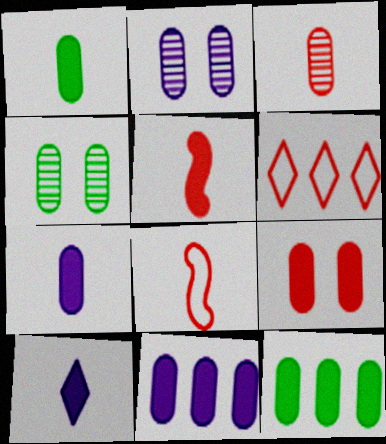[[1, 5, 10], 
[1, 9, 11], 
[7, 9, 12]]